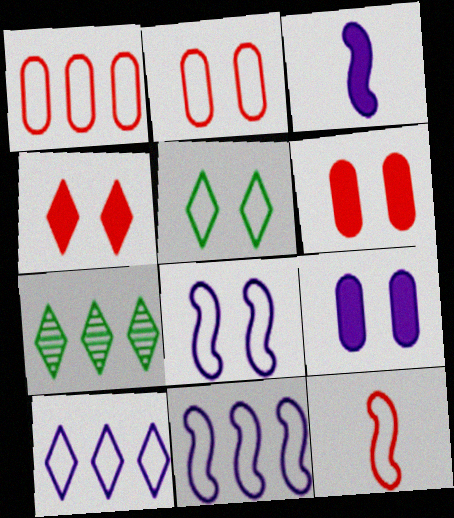[[2, 3, 7], 
[2, 5, 8], 
[7, 9, 12]]